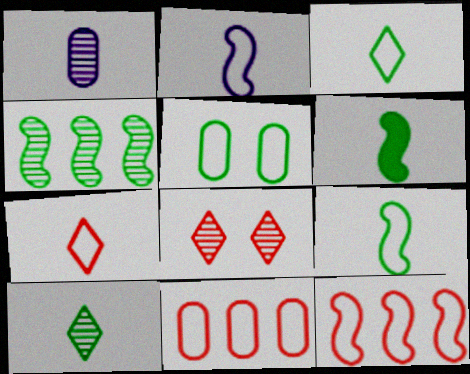[[1, 4, 8], 
[1, 6, 7]]